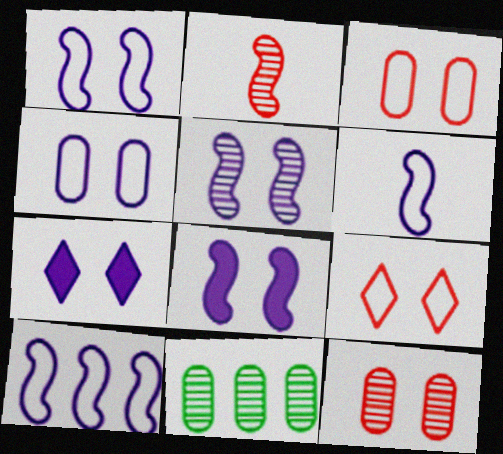[[1, 5, 8], 
[1, 6, 10], 
[4, 5, 7]]